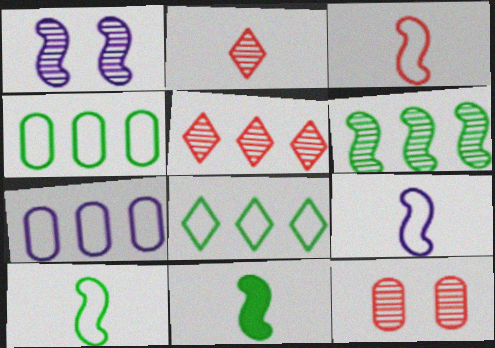[[3, 9, 10]]